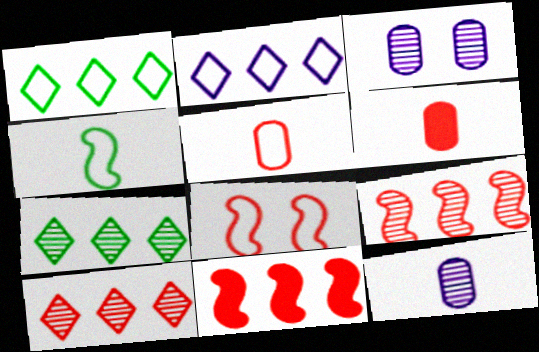[[6, 8, 10]]